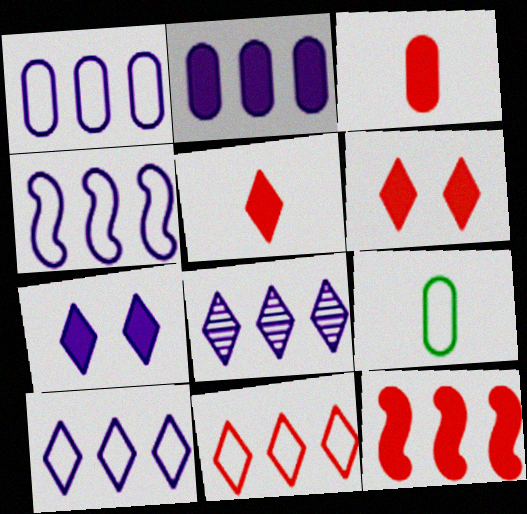[[1, 4, 10], 
[2, 4, 8], 
[3, 6, 12]]